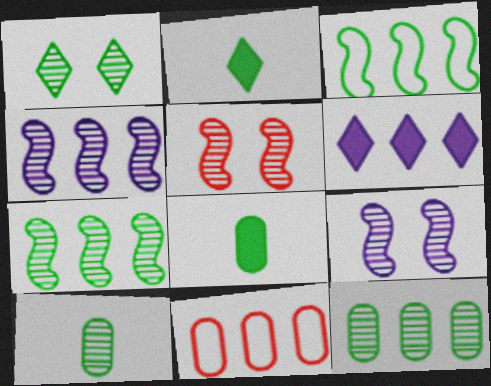[[1, 3, 8], 
[1, 7, 10], 
[2, 9, 11], 
[6, 7, 11]]